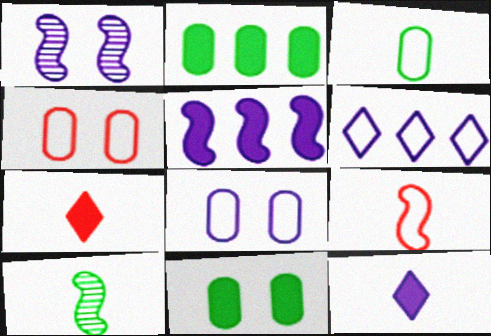[[5, 7, 11]]